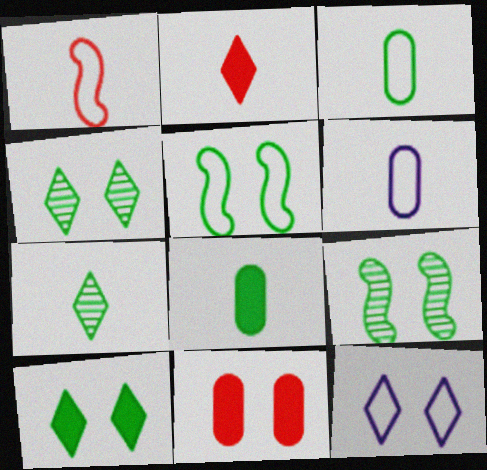[[9, 11, 12]]